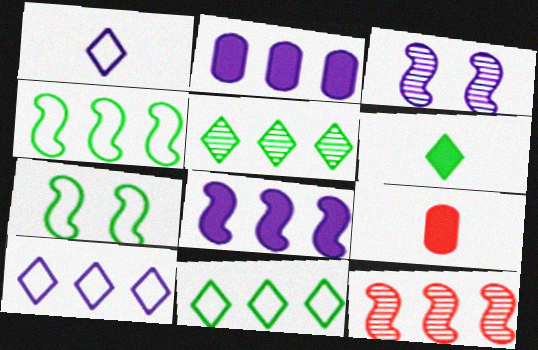[[1, 2, 3], 
[2, 11, 12], 
[3, 9, 11], 
[4, 8, 12]]